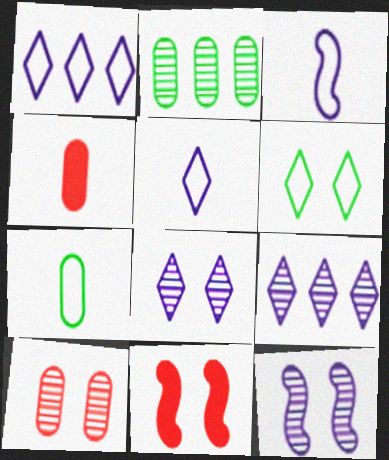[[2, 5, 11], 
[7, 9, 11]]